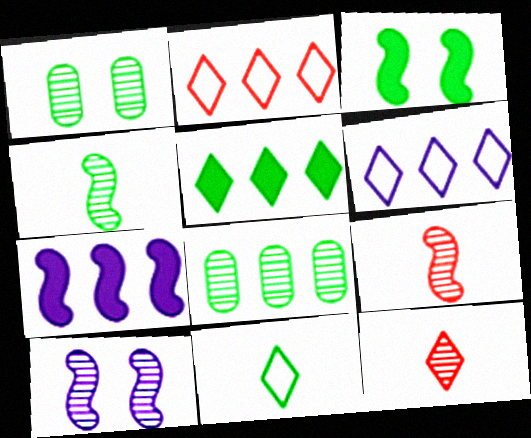[[2, 7, 8], 
[3, 8, 11], 
[8, 10, 12]]